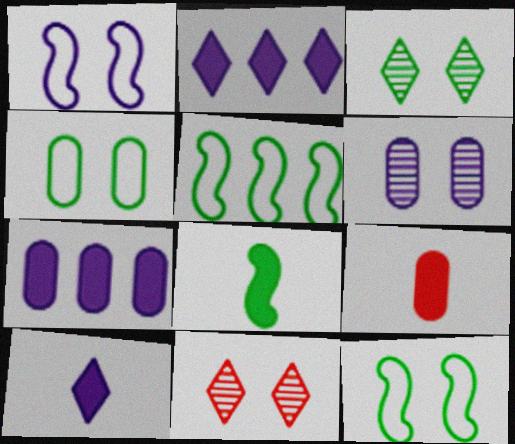[[8, 9, 10]]